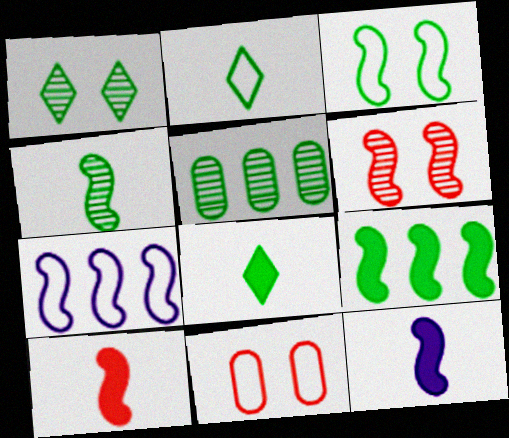[[1, 4, 5], 
[2, 7, 11], 
[3, 4, 9], 
[3, 5, 8]]